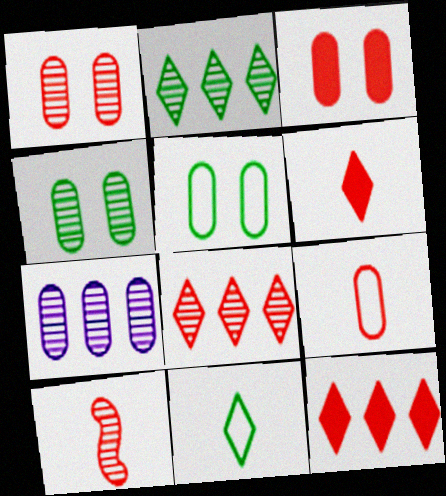[[1, 8, 10], 
[6, 9, 10]]